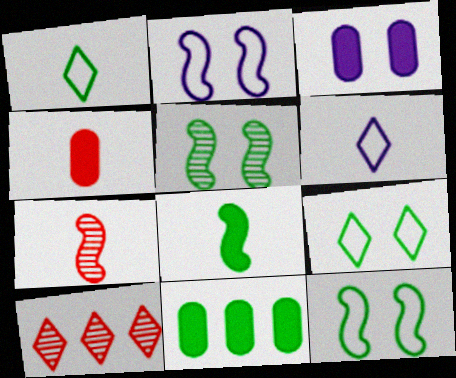[[1, 5, 11], 
[3, 4, 11]]